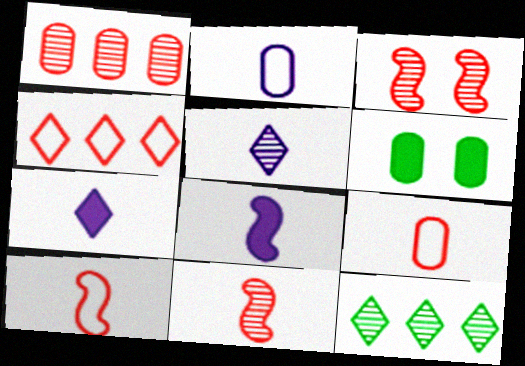[[1, 2, 6], 
[2, 5, 8]]